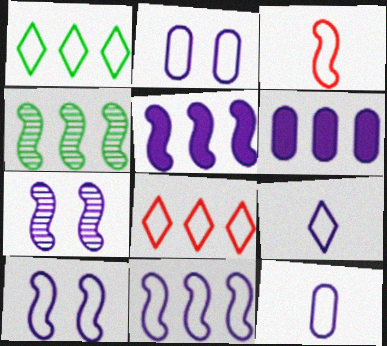[[1, 2, 3], 
[2, 9, 11], 
[4, 6, 8], 
[6, 7, 9]]